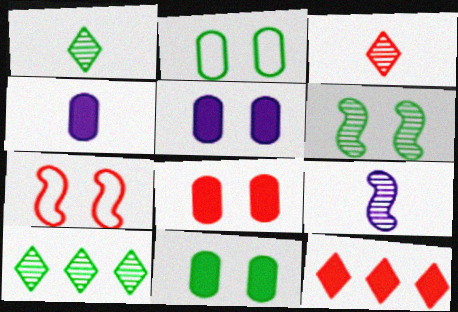[[2, 9, 12], 
[4, 7, 10], 
[5, 8, 11]]